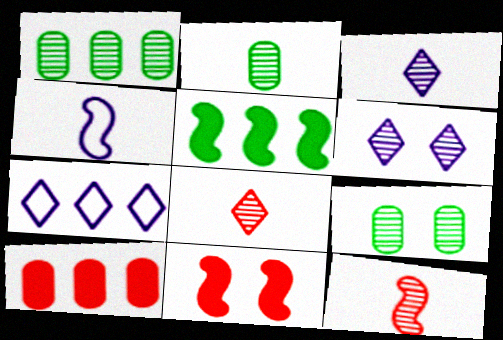[[1, 2, 9], 
[1, 6, 12], 
[2, 3, 12], 
[2, 7, 11]]